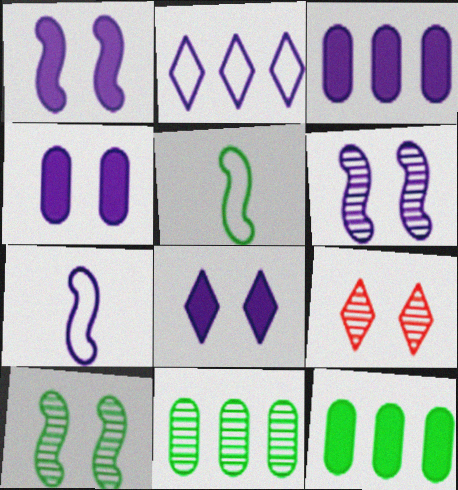[[1, 4, 8], 
[3, 5, 9], 
[7, 9, 12]]